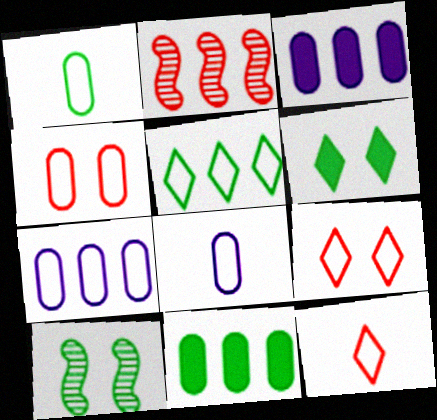[[1, 4, 7], 
[2, 3, 5], 
[2, 6, 8], 
[3, 10, 12]]